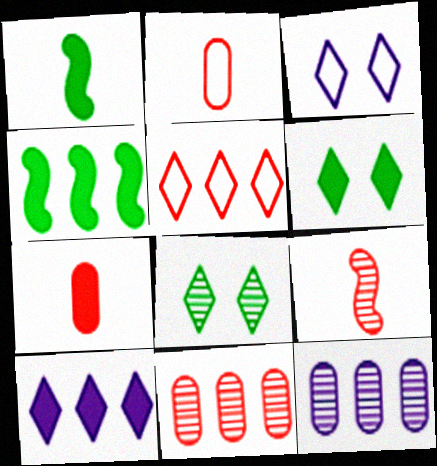[[1, 3, 11], 
[4, 5, 12], 
[8, 9, 12]]